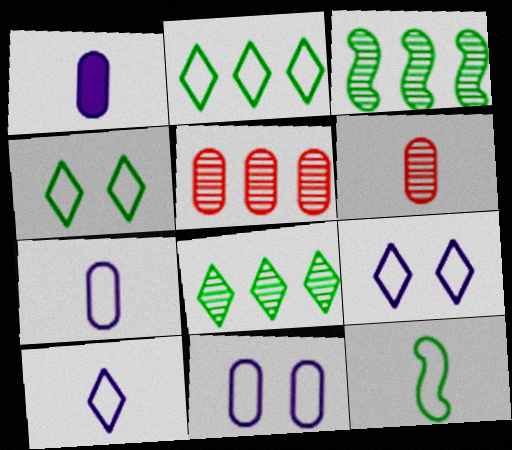[]